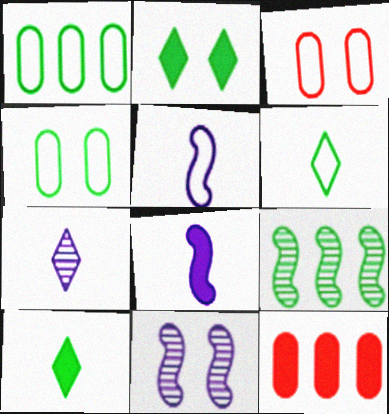[[2, 3, 11], 
[2, 8, 12], 
[4, 9, 10], 
[6, 11, 12]]